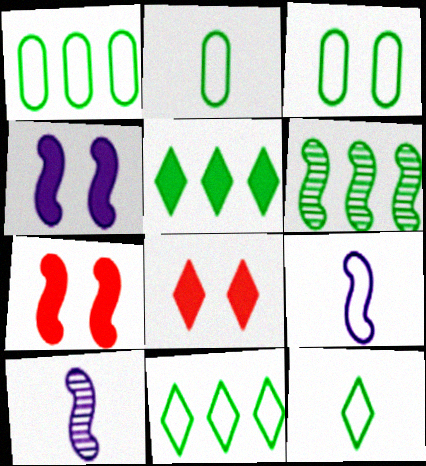[[1, 2, 3], 
[1, 5, 6], 
[1, 8, 10], 
[6, 7, 9]]